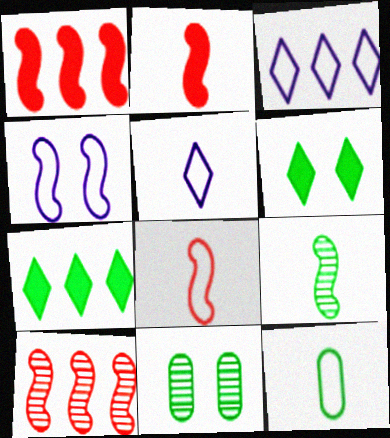[[1, 4, 9], 
[1, 5, 11], 
[2, 3, 11], 
[5, 8, 12]]